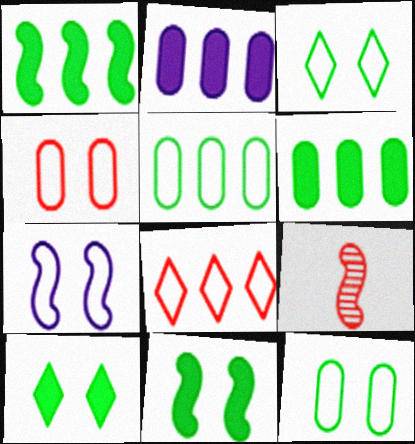[[1, 7, 9], 
[2, 3, 9], 
[3, 4, 7]]